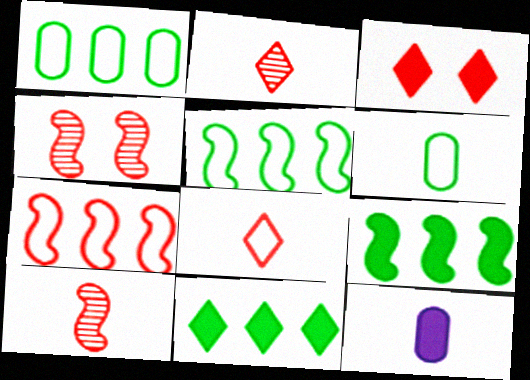[[3, 9, 12]]